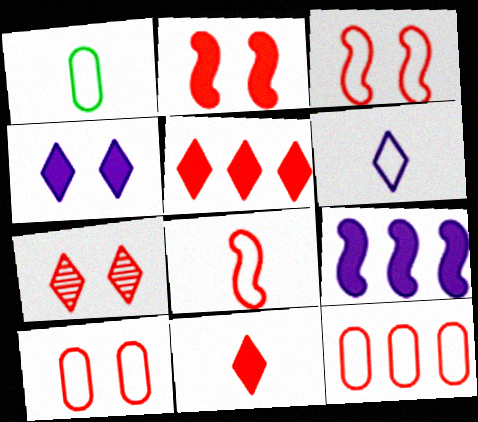[[1, 6, 8], 
[1, 7, 9], 
[2, 7, 10]]